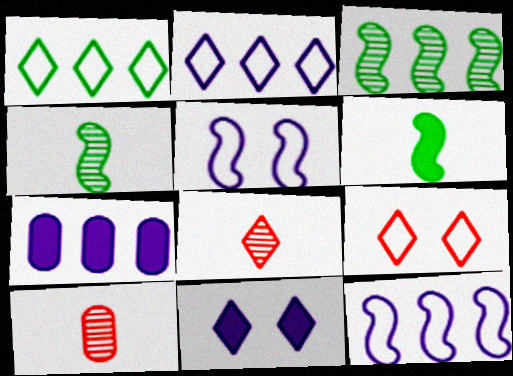[[1, 8, 11], 
[4, 7, 9]]